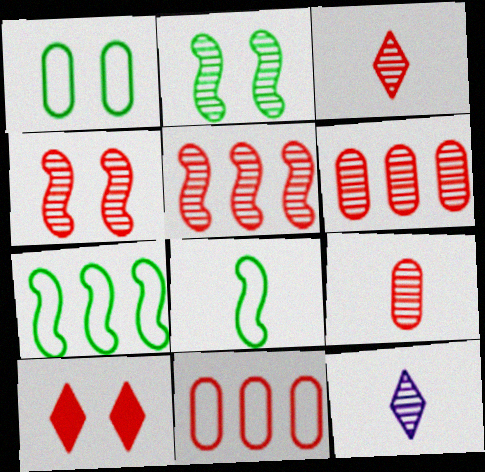[[2, 6, 12], 
[3, 4, 6]]